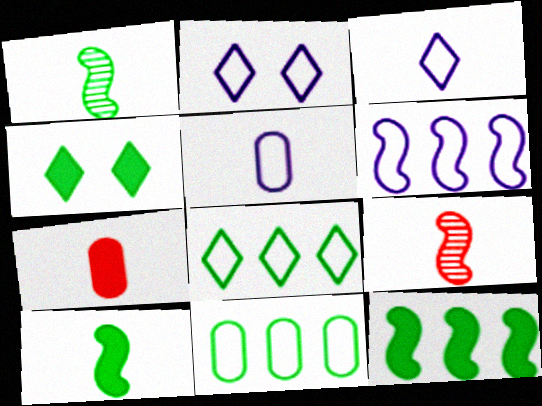[[1, 3, 7], 
[1, 4, 11], 
[2, 5, 6]]